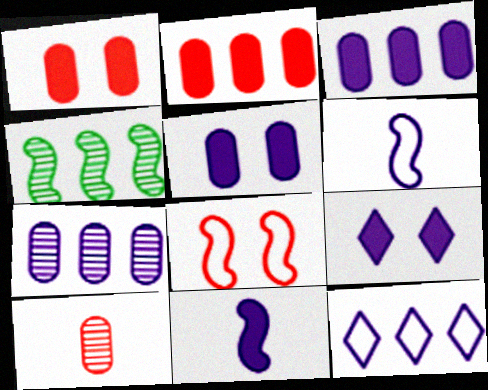[[2, 4, 12], 
[3, 9, 11], 
[4, 8, 11], 
[6, 7, 9]]